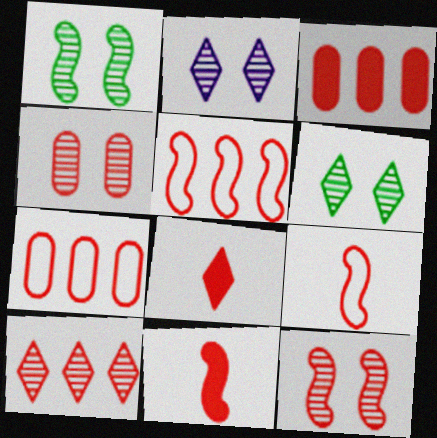[[1, 2, 4], 
[3, 5, 10], 
[4, 5, 8], 
[5, 11, 12], 
[7, 8, 12]]